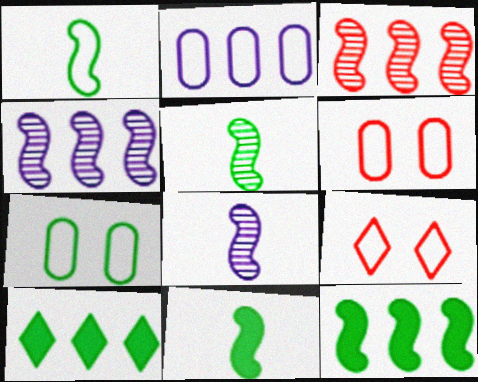[[1, 2, 9], 
[1, 5, 11], 
[2, 3, 10], 
[5, 7, 10], 
[6, 8, 10]]